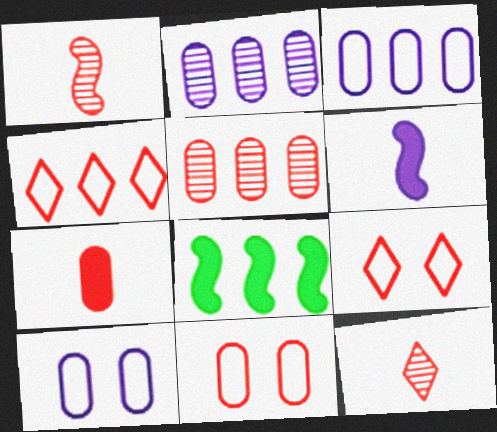[[2, 4, 8], 
[5, 7, 11], 
[8, 10, 12]]